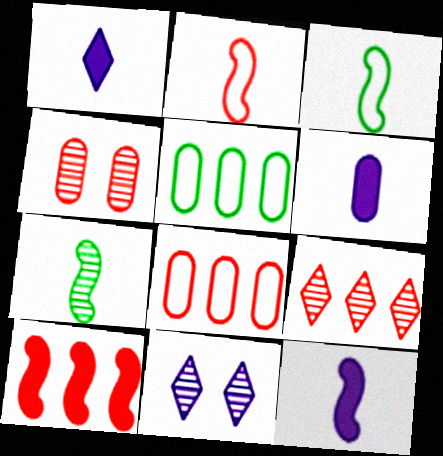[[1, 6, 12], 
[2, 7, 12], 
[4, 5, 6], 
[8, 9, 10]]